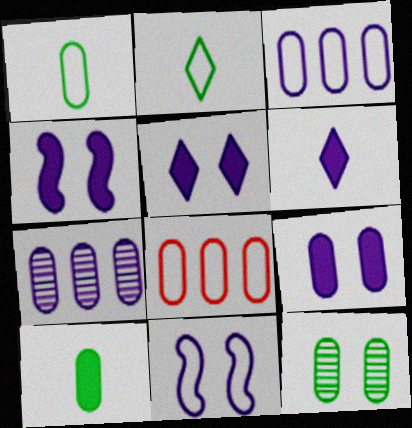[[2, 8, 11], 
[4, 5, 9], 
[6, 7, 11]]